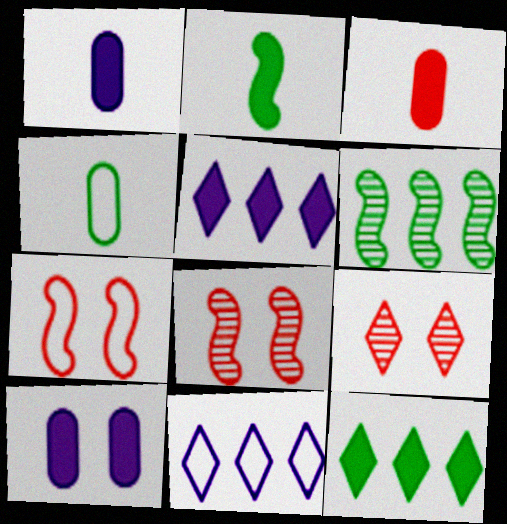[[4, 5, 8], 
[4, 7, 11]]